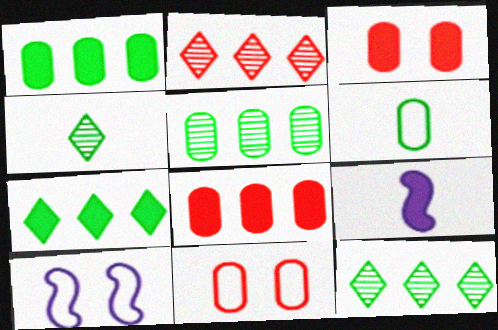[[3, 7, 9], 
[4, 8, 10], 
[9, 11, 12]]